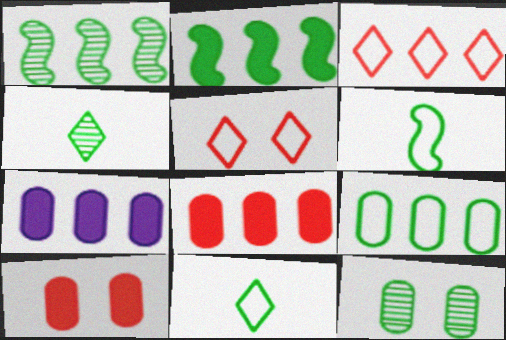[[1, 3, 7], 
[1, 4, 12], 
[2, 11, 12]]